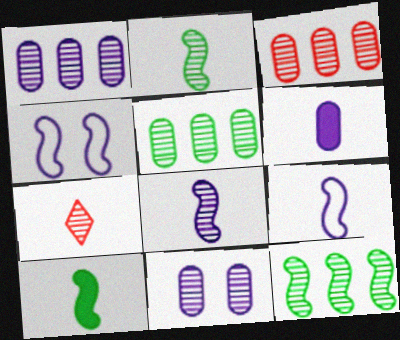[[1, 3, 5], 
[7, 11, 12]]